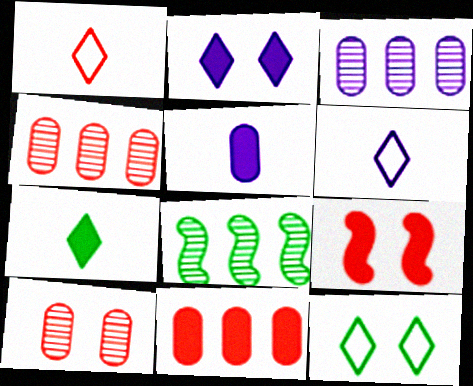[[1, 4, 9]]